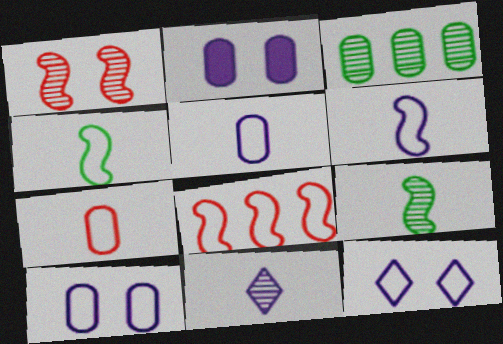[[1, 3, 11], 
[2, 3, 7]]